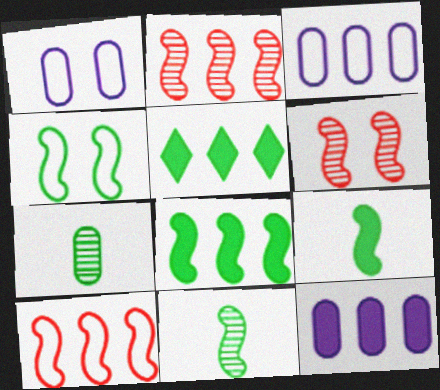[[2, 3, 5], 
[4, 5, 7], 
[4, 8, 11]]